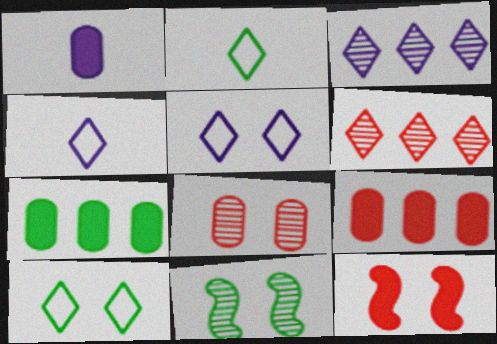[[2, 7, 11], 
[4, 9, 11]]